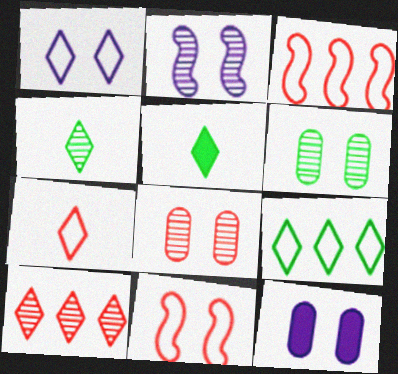[[1, 2, 12], 
[1, 5, 10], 
[1, 7, 9], 
[3, 4, 12]]